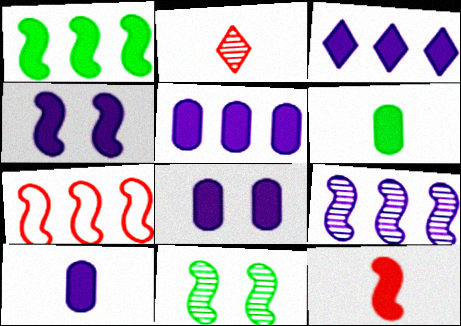[[1, 4, 12], 
[1, 7, 9], 
[3, 4, 10], 
[5, 8, 10]]